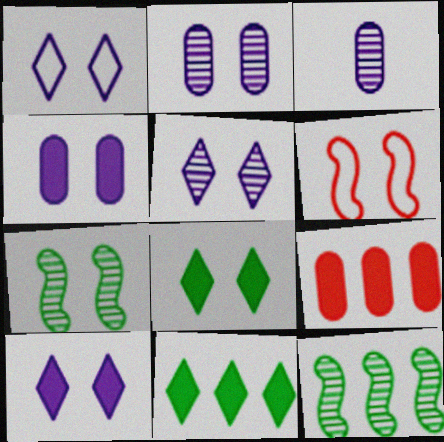[[1, 5, 10], 
[2, 6, 8], 
[3, 6, 11]]